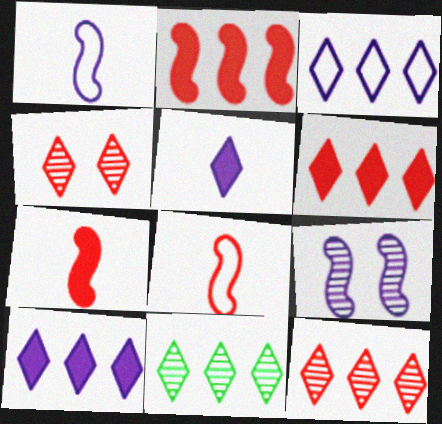[[3, 6, 11]]